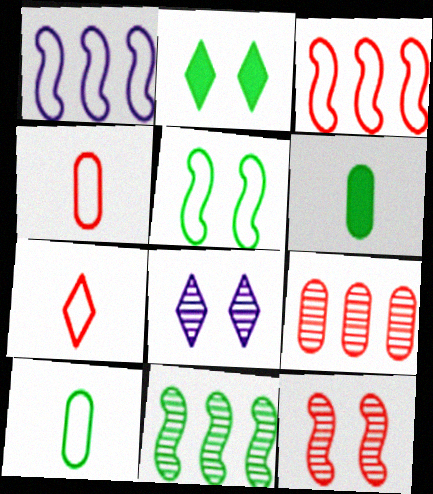[[2, 10, 11], 
[3, 6, 8]]